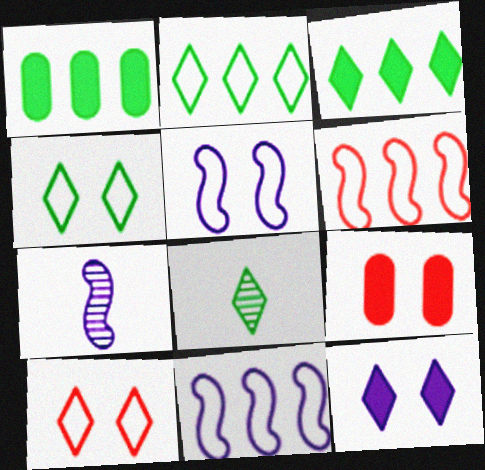[[1, 7, 10], 
[2, 7, 9], 
[3, 4, 8], 
[8, 9, 11]]